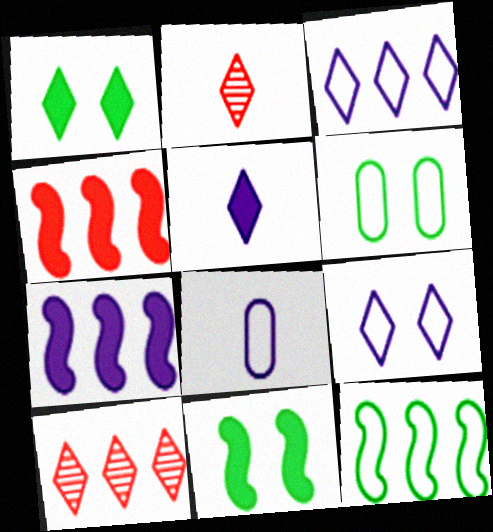[[1, 2, 3], 
[2, 6, 7], 
[8, 10, 11]]